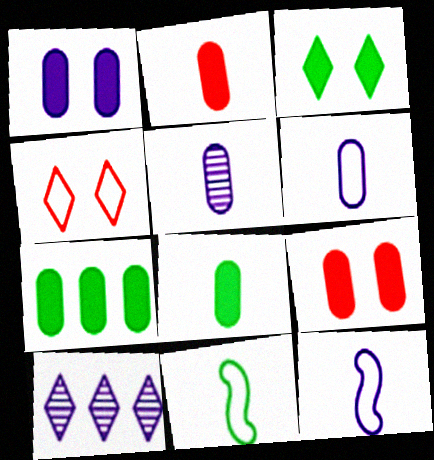[[1, 2, 7], 
[1, 10, 12], 
[9, 10, 11]]